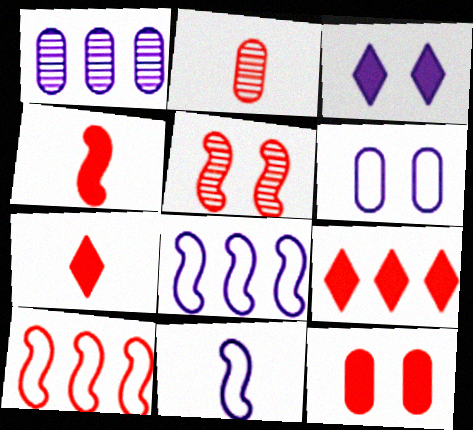[[1, 3, 11], 
[4, 5, 10], 
[4, 9, 12]]